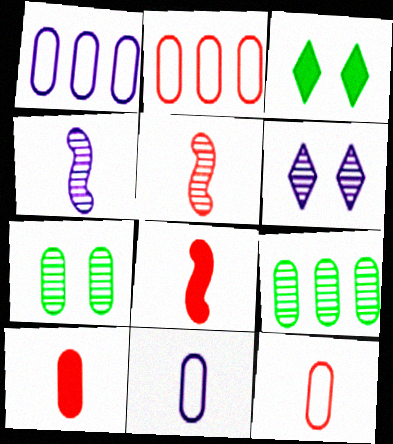[[1, 3, 5], 
[1, 7, 10], 
[2, 3, 4], 
[5, 6, 9]]